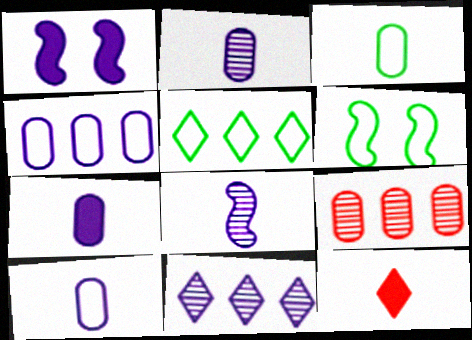[[1, 10, 11], 
[2, 7, 10], 
[3, 5, 6], 
[3, 8, 12]]